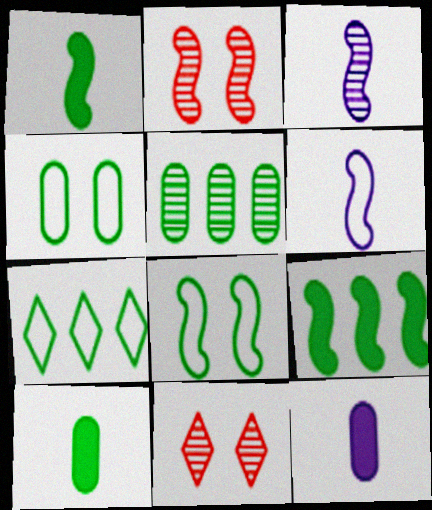[[2, 6, 9], 
[2, 7, 12], 
[3, 5, 11], 
[4, 5, 10], 
[5, 7, 9]]